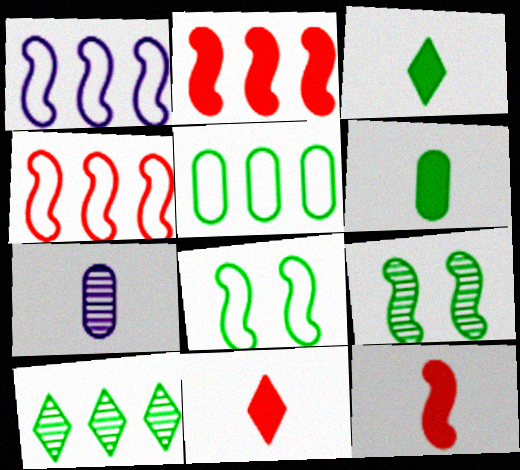[[1, 9, 12], 
[3, 5, 9], 
[6, 8, 10]]